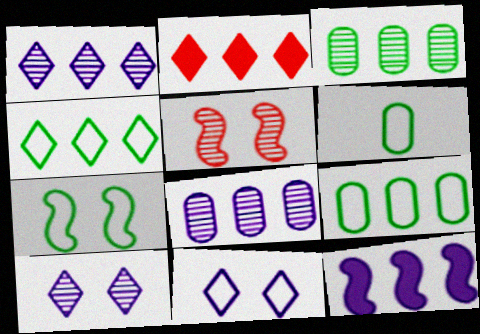[[1, 2, 4], 
[4, 6, 7]]